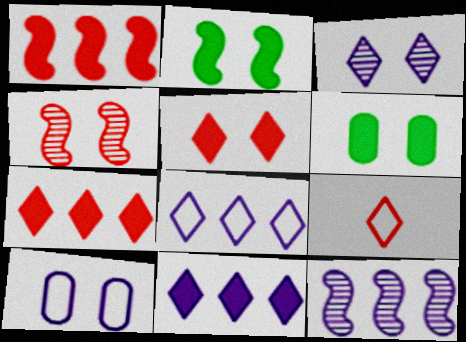[[6, 9, 12]]